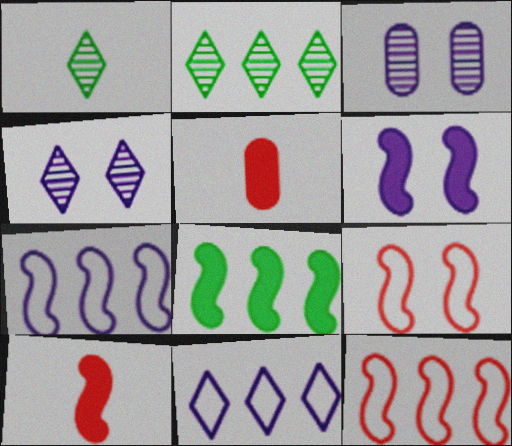[[6, 8, 10]]